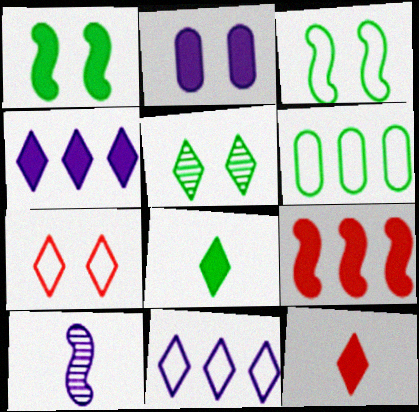[[2, 8, 9], 
[2, 10, 11], 
[3, 9, 10], 
[5, 11, 12]]